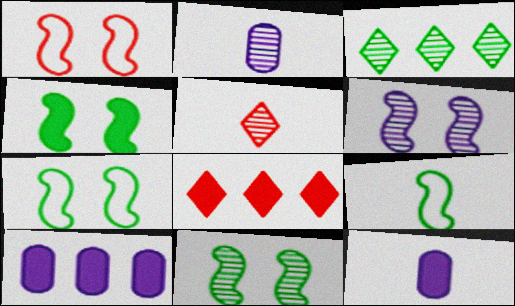[[1, 3, 12], 
[1, 4, 6], 
[2, 7, 8], 
[4, 7, 11], 
[4, 8, 12], 
[5, 7, 10], 
[5, 9, 12]]